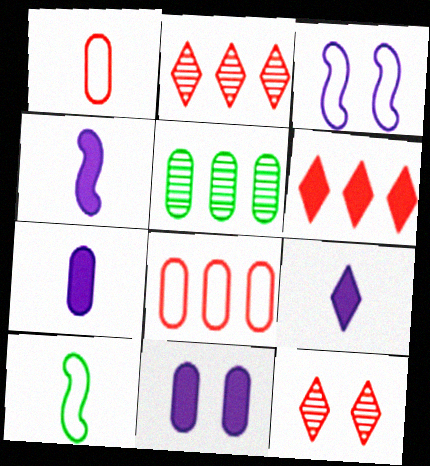[[1, 5, 11], 
[2, 10, 11], 
[4, 7, 9]]